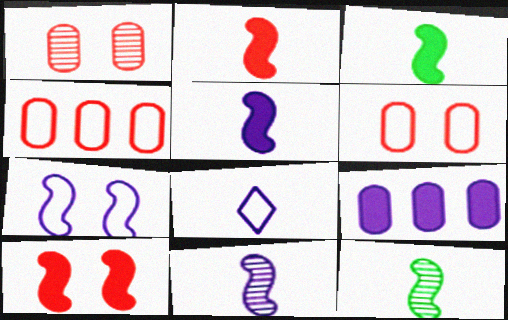[[2, 3, 5]]